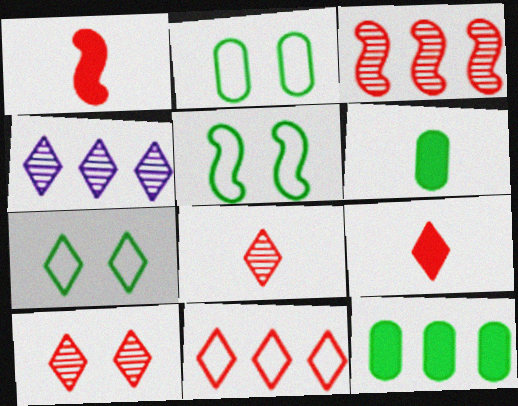[[1, 2, 4], 
[2, 5, 7], 
[4, 7, 9], 
[9, 10, 11]]